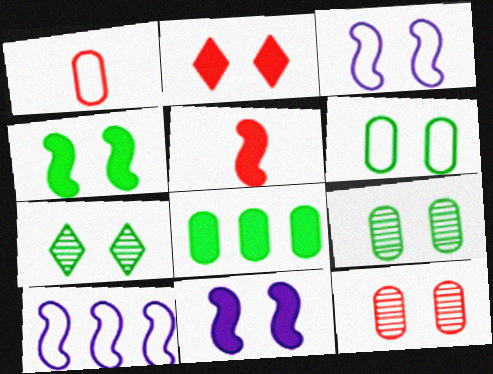[[2, 3, 9], 
[4, 6, 7]]